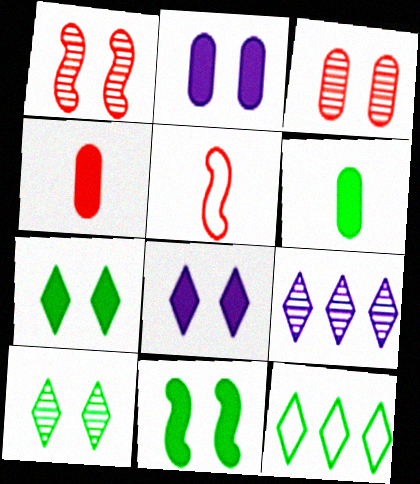[]